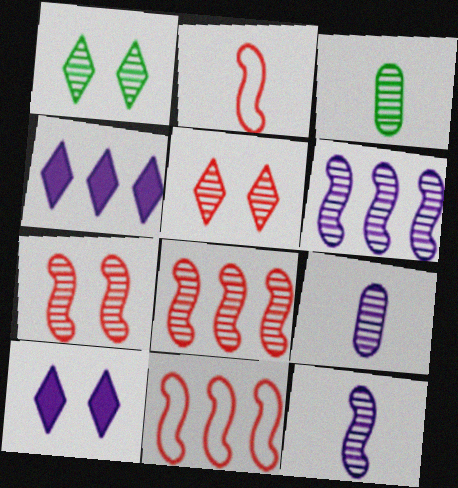[[1, 8, 9], 
[3, 5, 6], 
[3, 10, 11]]